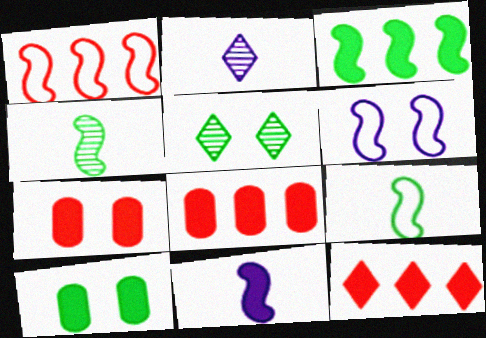[[1, 2, 10], 
[1, 6, 9], 
[5, 6, 7], 
[10, 11, 12]]